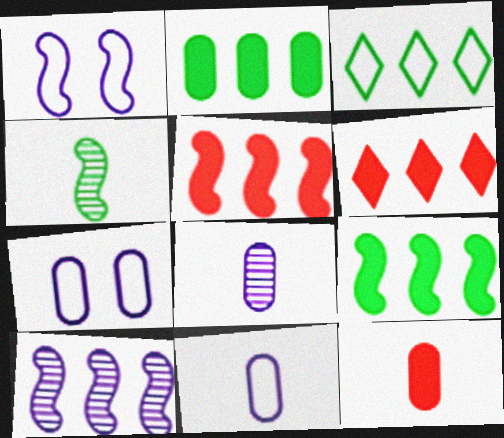[[1, 4, 5], 
[4, 6, 7]]